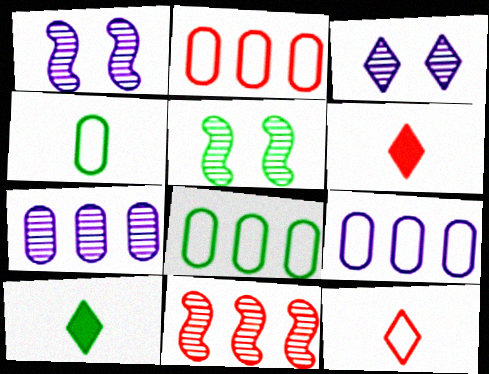[[1, 2, 10], 
[1, 6, 8], 
[2, 8, 9], 
[5, 6, 9], 
[5, 8, 10]]